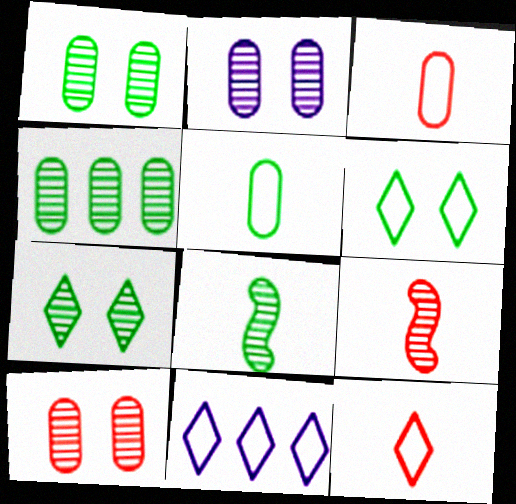[[1, 2, 10], 
[4, 7, 8], 
[6, 11, 12]]